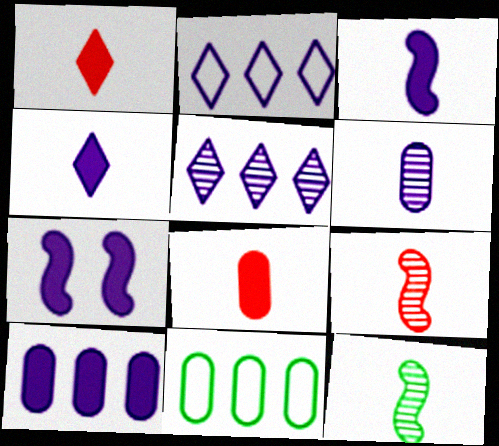[[2, 6, 7], 
[4, 7, 10]]